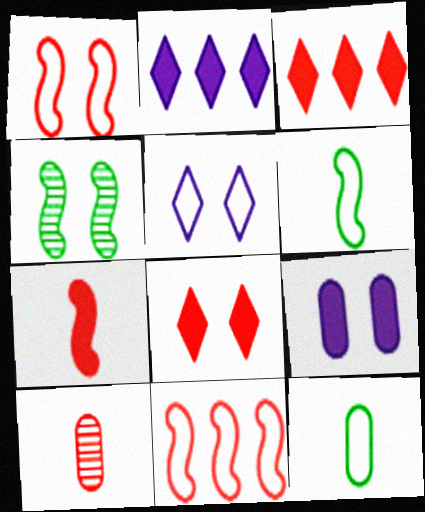[[1, 3, 10], 
[5, 11, 12], 
[8, 10, 11]]